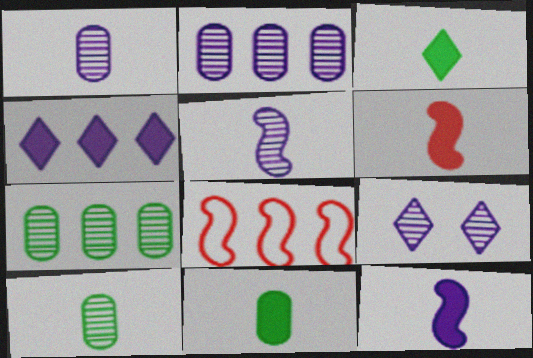[[2, 5, 9], 
[4, 7, 8], 
[8, 9, 11]]